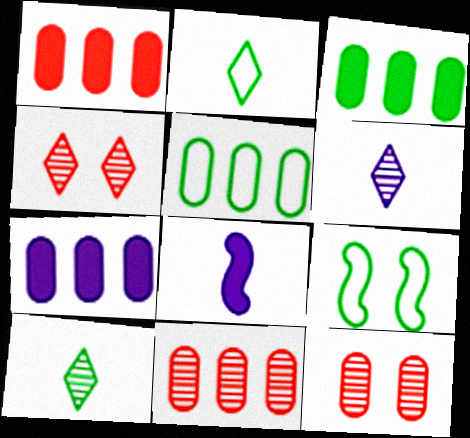[[1, 3, 7], 
[1, 6, 9], 
[2, 5, 9], 
[3, 9, 10], 
[4, 5, 8], 
[5, 7, 11]]